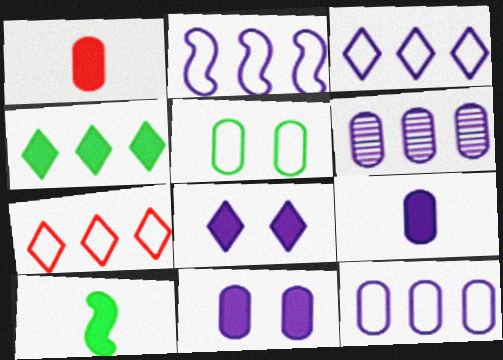[[1, 5, 6], 
[2, 3, 12]]